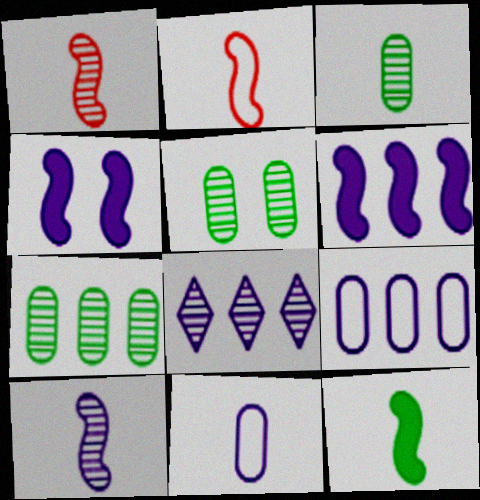[[1, 5, 8], 
[2, 10, 12], 
[3, 5, 7], 
[4, 8, 11], 
[6, 8, 9]]